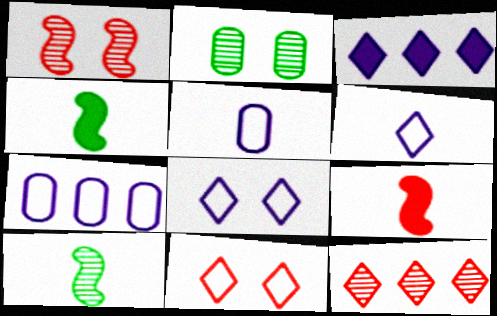[]